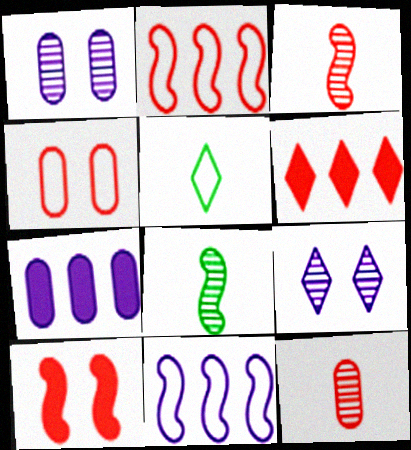[[2, 3, 10], 
[3, 4, 6], 
[4, 5, 11], 
[5, 6, 9], 
[8, 10, 11]]